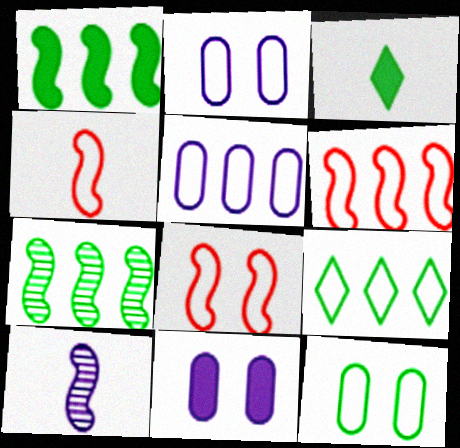[[1, 8, 10], 
[2, 4, 9], 
[3, 7, 12], 
[4, 6, 8], 
[5, 6, 9]]